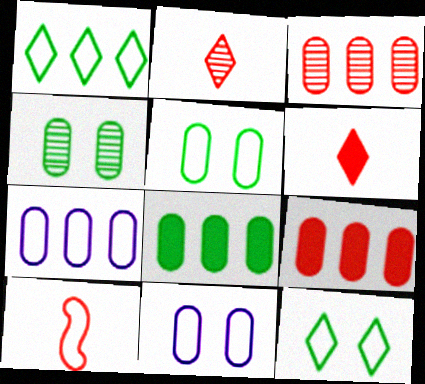[[1, 10, 11], 
[3, 7, 8], 
[7, 10, 12]]